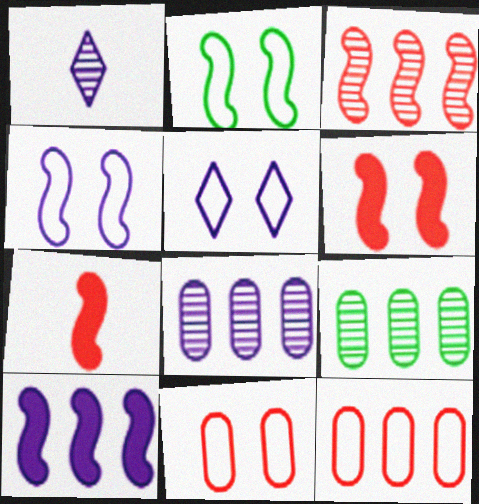[[2, 5, 11], 
[5, 7, 9]]